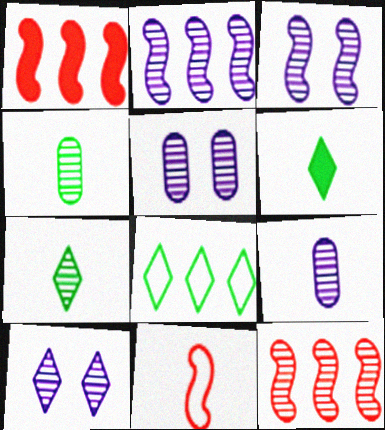[[2, 9, 10], 
[3, 5, 10], 
[4, 10, 12], 
[5, 7, 12], 
[6, 9, 11]]